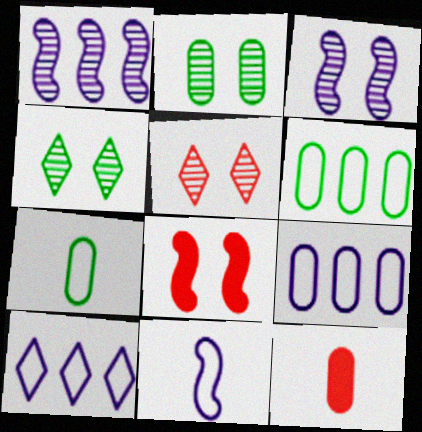[[2, 3, 5], 
[2, 9, 12]]